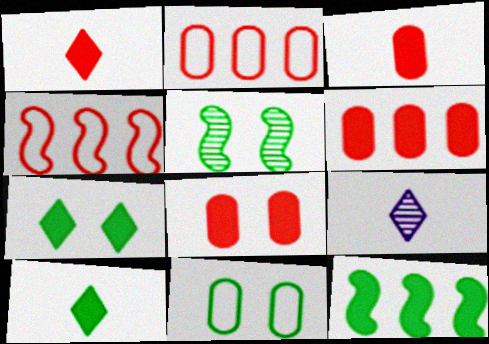[[3, 6, 8], 
[5, 7, 11]]